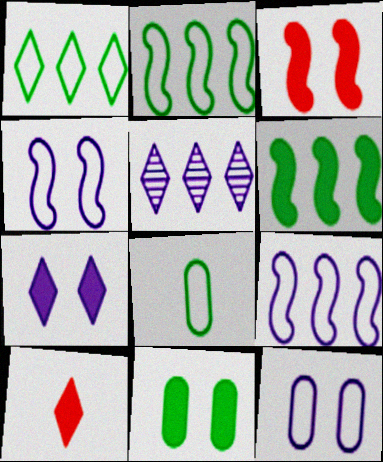[[3, 5, 8], 
[3, 7, 11]]